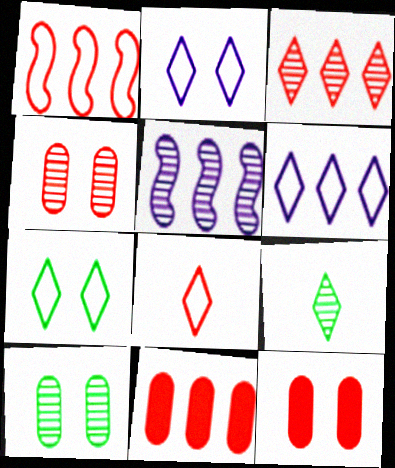[[1, 3, 11], 
[4, 5, 9], 
[6, 7, 8]]